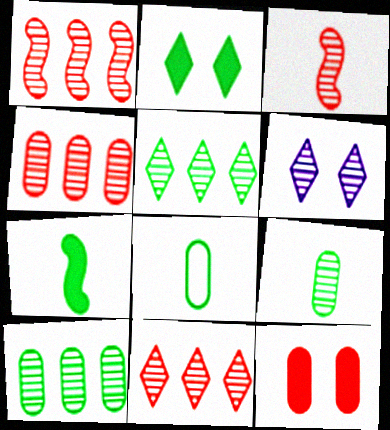[[1, 4, 11], 
[1, 6, 9], 
[3, 6, 10]]